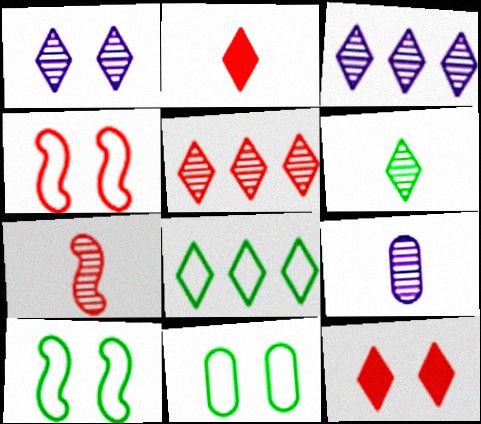[[1, 2, 8], 
[1, 5, 6], 
[6, 7, 9]]